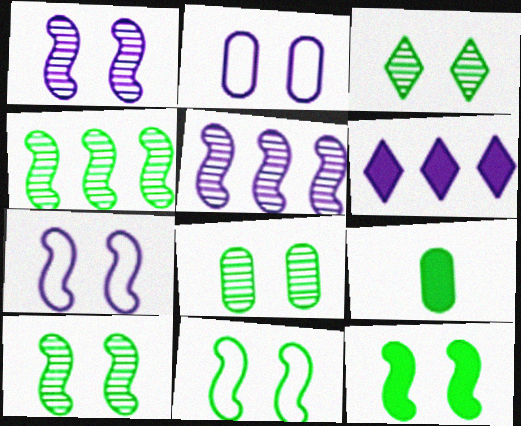[[3, 8, 10], 
[10, 11, 12]]